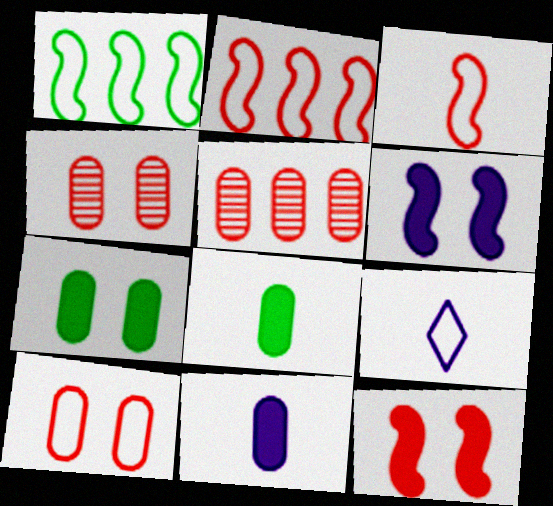[[1, 9, 10]]